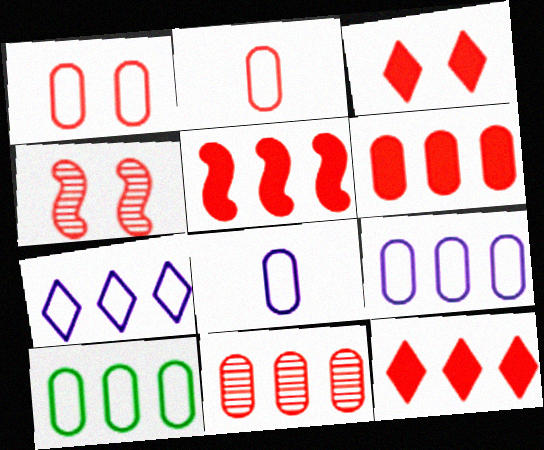[[1, 3, 4], 
[1, 8, 10], 
[2, 4, 12], 
[5, 6, 12]]